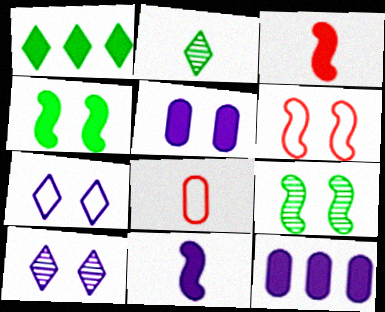[[1, 3, 5], 
[2, 6, 12], 
[2, 8, 11]]